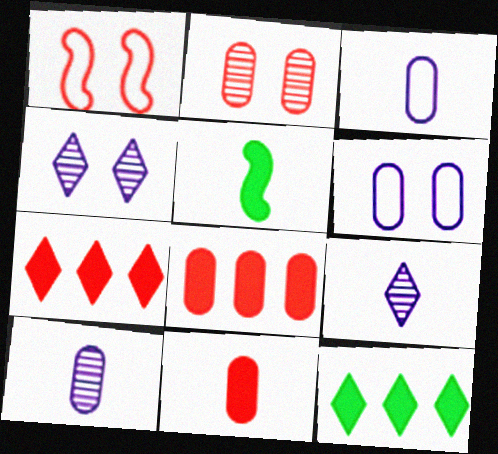[[1, 10, 12]]